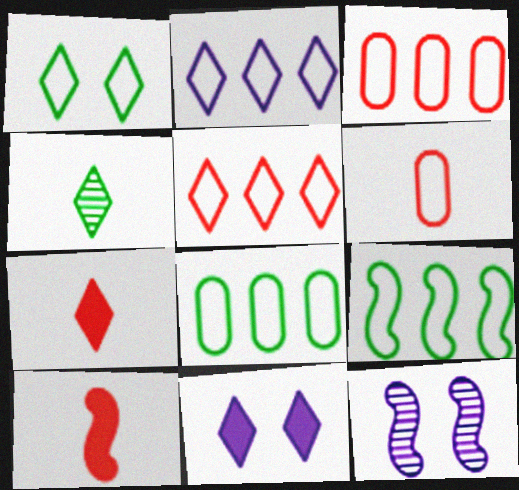[[2, 3, 9], 
[4, 5, 11], 
[7, 8, 12], 
[9, 10, 12]]